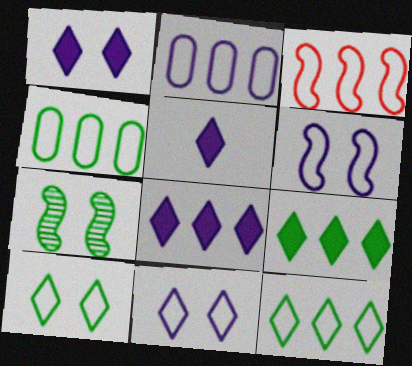[[1, 5, 8], 
[2, 3, 12]]